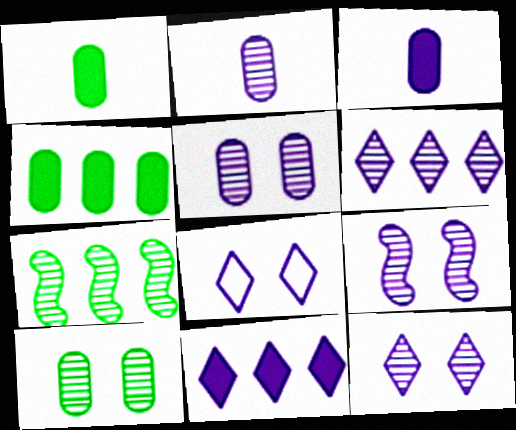[[2, 6, 9], 
[5, 9, 12]]